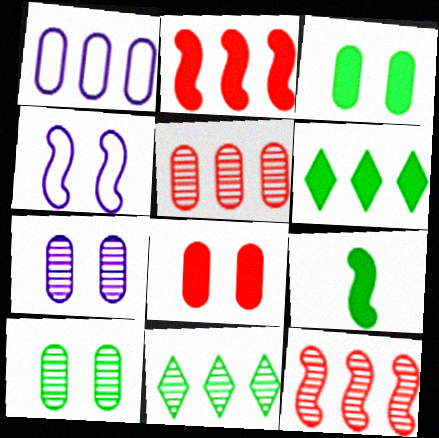[[1, 2, 11], 
[1, 6, 12], 
[3, 6, 9], 
[4, 9, 12]]